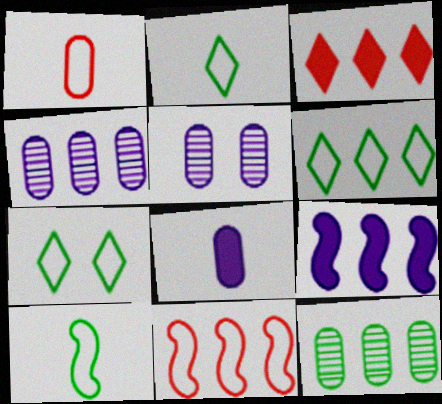[[2, 6, 7], 
[3, 5, 10]]